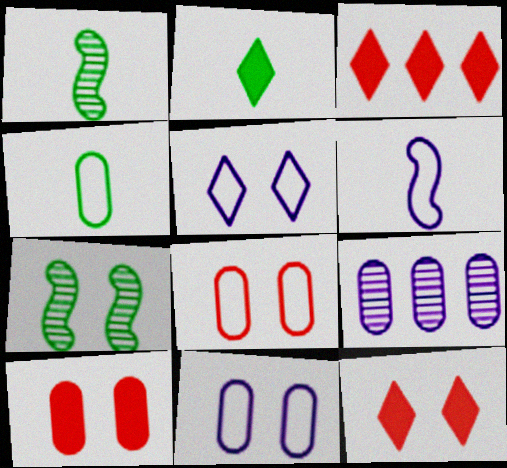[[1, 2, 4], 
[1, 3, 11], 
[4, 9, 10], 
[5, 7, 10], 
[7, 11, 12]]